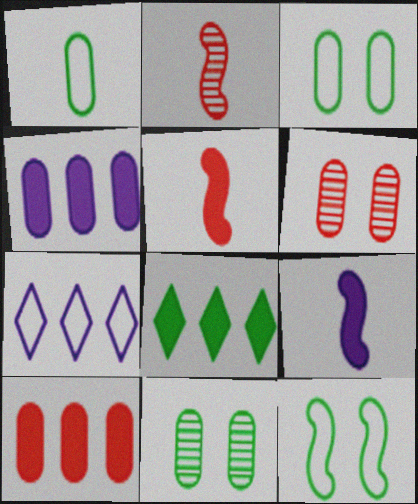[[1, 4, 6], 
[5, 7, 11]]